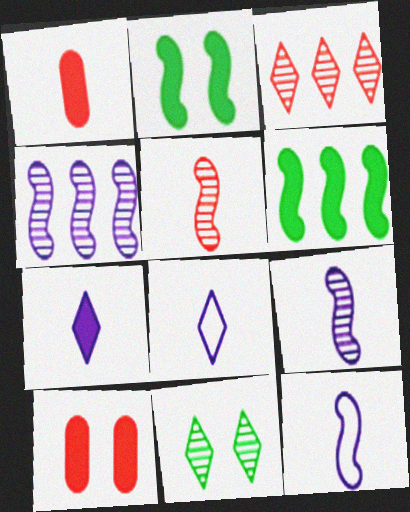[[6, 7, 10]]